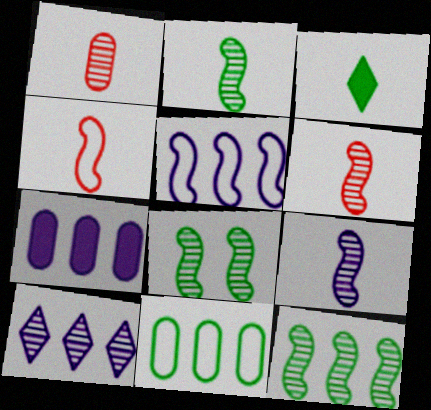[[1, 8, 10], 
[2, 6, 9], 
[2, 8, 12], 
[3, 8, 11], 
[5, 7, 10]]